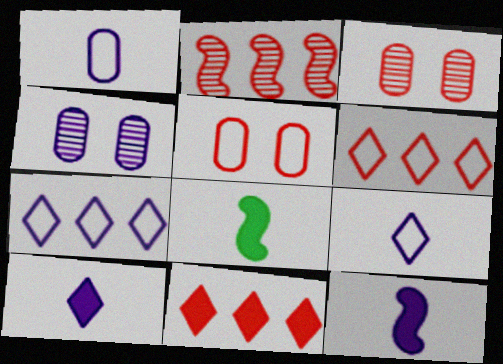[[3, 7, 8], 
[4, 6, 8], 
[4, 7, 12]]